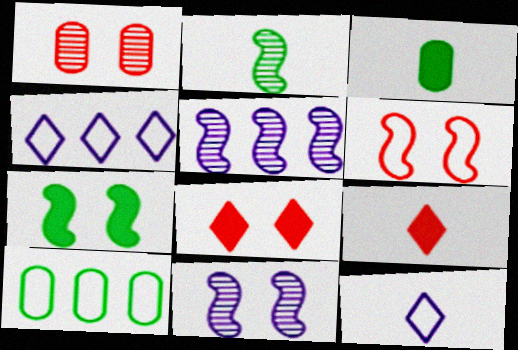[[1, 6, 8], 
[6, 7, 11], 
[6, 10, 12], 
[9, 10, 11]]